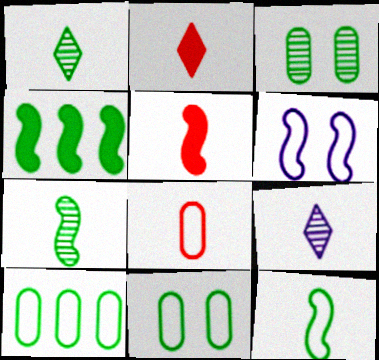[[1, 4, 11]]